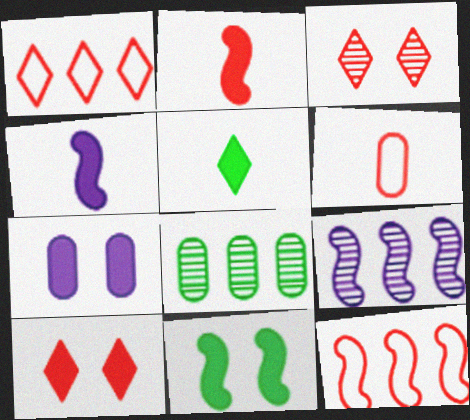[[6, 7, 8], 
[7, 10, 11]]